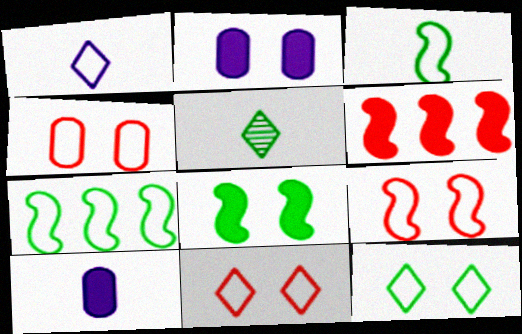[[1, 4, 7], 
[4, 9, 11]]